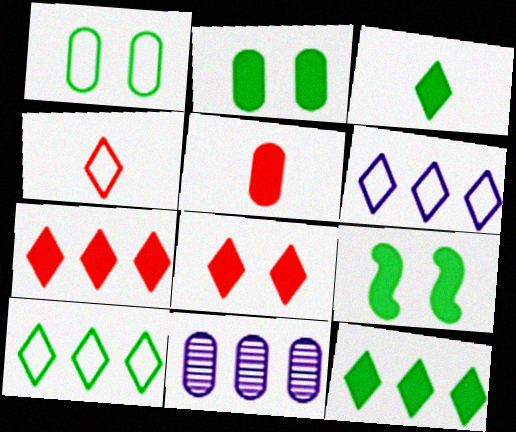[[1, 5, 11], 
[4, 9, 11]]